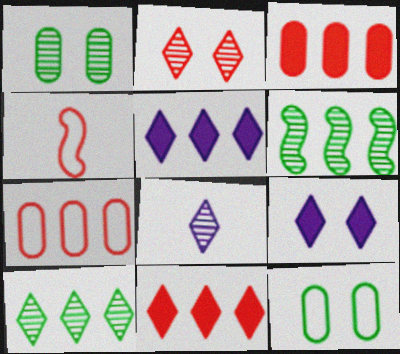[[1, 4, 5], 
[2, 3, 4], 
[2, 8, 10], 
[5, 6, 7]]